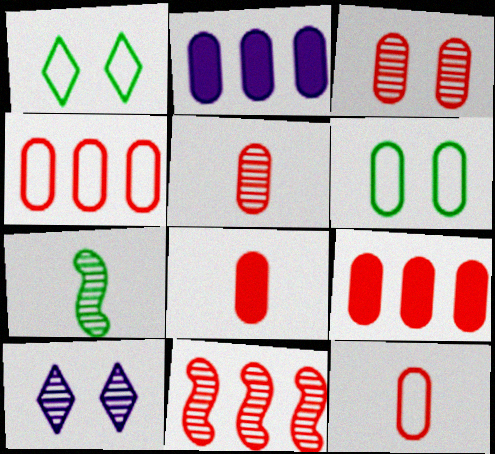[[2, 5, 6], 
[3, 4, 8], 
[3, 9, 12], 
[5, 8, 12]]